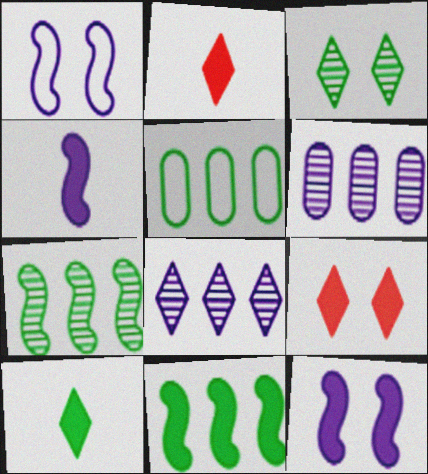[]